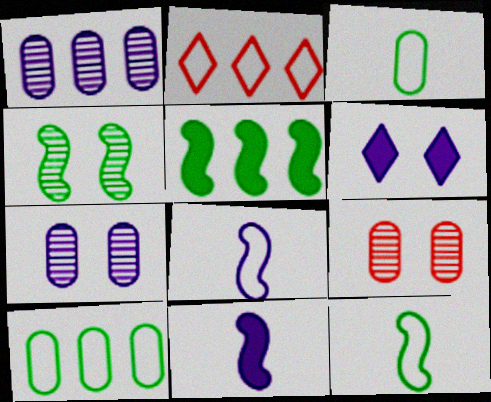[[1, 2, 5], 
[1, 6, 8], 
[4, 5, 12]]